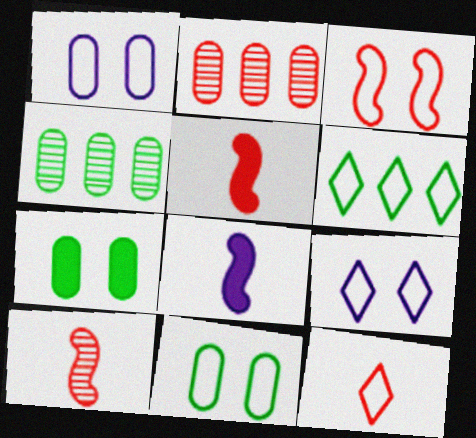[[3, 9, 11], 
[4, 5, 9], 
[6, 9, 12]]